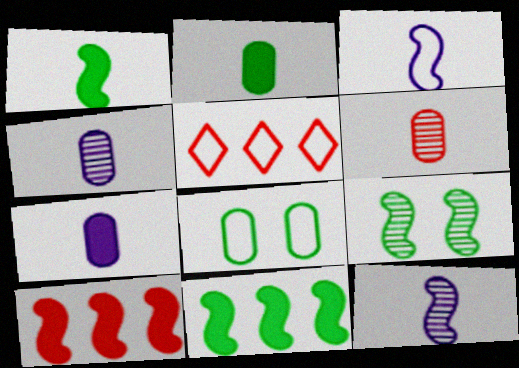[[3, 5, 8], 
[3, 9, 10], 
[5, 7, 9]]